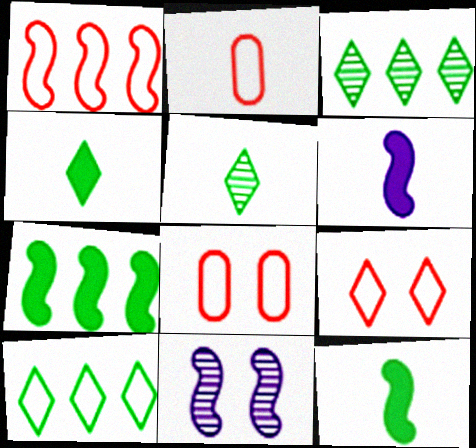[[1, 2, 9], 
[1, 11, 12], 
[2, 5, 6], 
[3, 6, 8]]